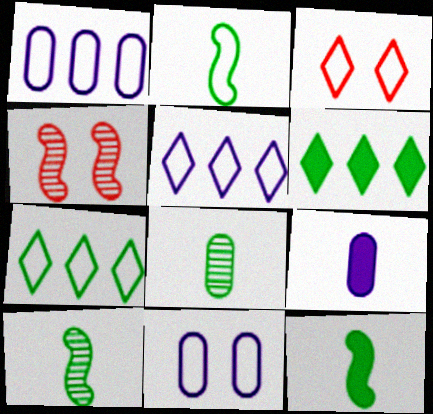[[1, 2, 3], 
[2, 10, 12], 
[4, 7, 9]]